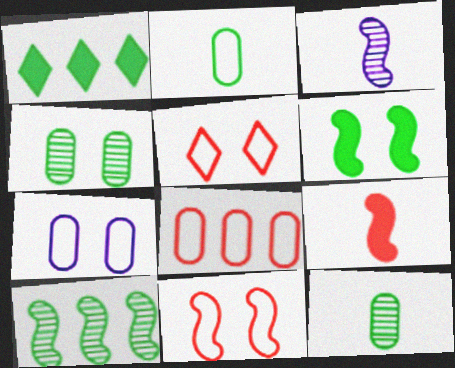[[2, 7, 8]]